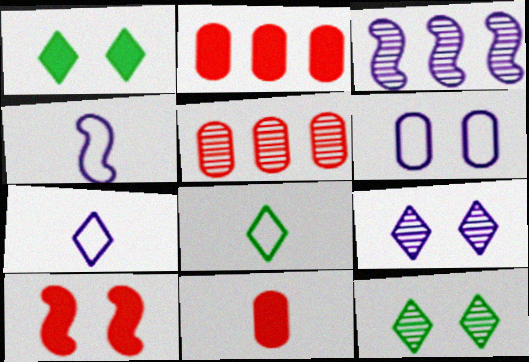[[1, 4, 5], 
[2, 4, 12], 
[6, 10, 12]]